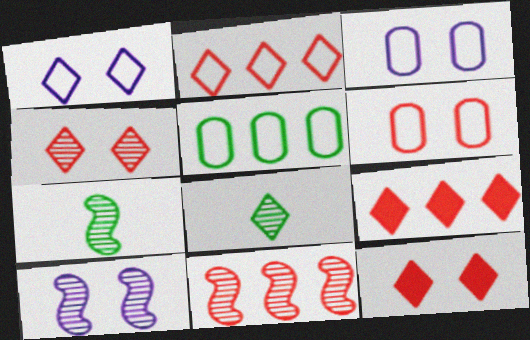[[1, 8, 9], 
[3, 7, 9], 
[7, 10, 11]]